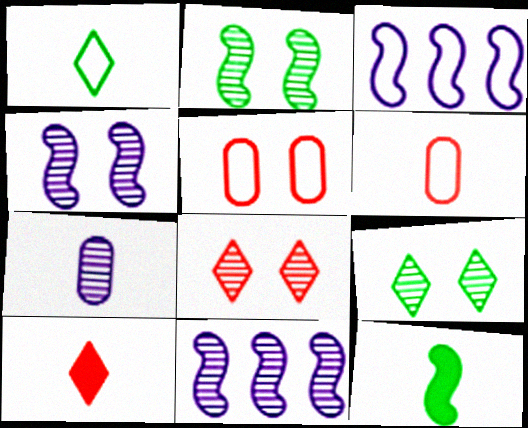[[1, 3, 5]]